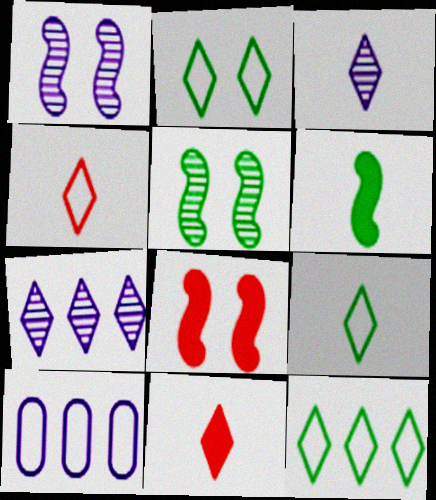[[2, 7, 11], 
[2, 9, 12], 
[3, 9, 11], 
[5, 10, 11]]